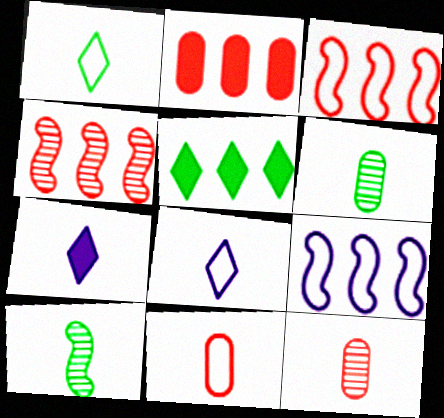[[7, 10, 11]]